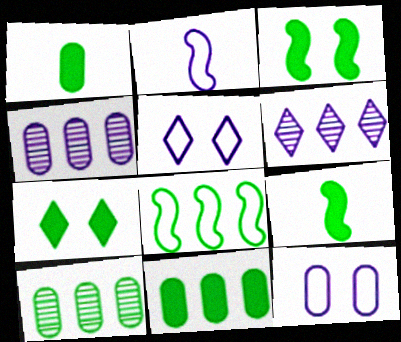[[7, 9, 11]]